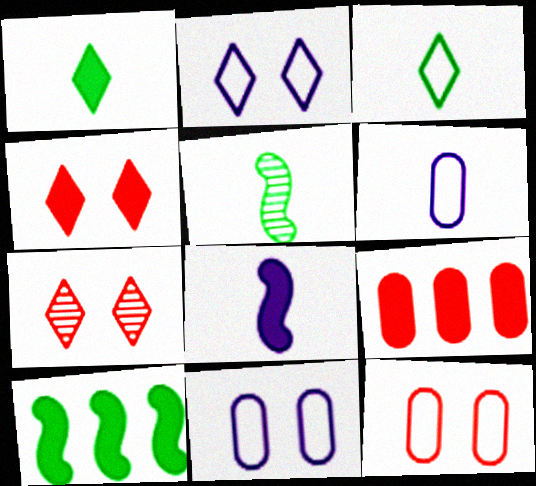[[2, 5, 9], 
[6, 7, 10]]